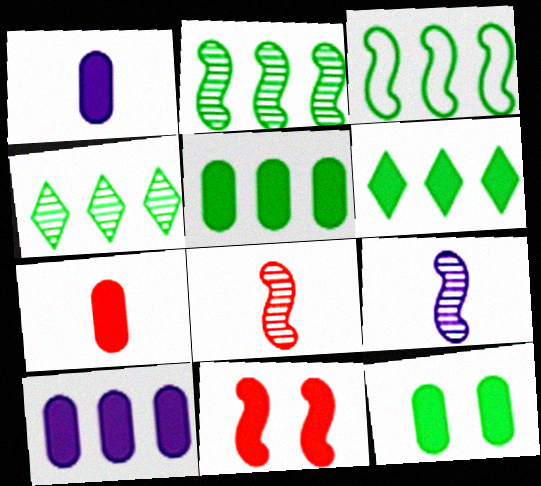[[1, 6, 11], 
[3, 4, 5], 
[3, 9, 11], 
[7, 10, 12]]